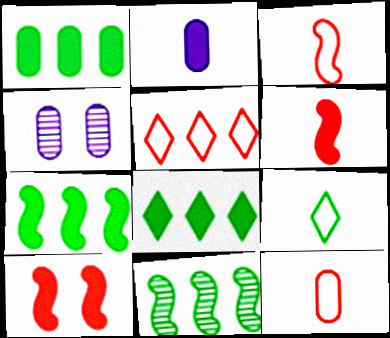[[1, 4, 12], 
[1, 7, 8], 
[2, 8, 10], 
[3, 4, 8]]